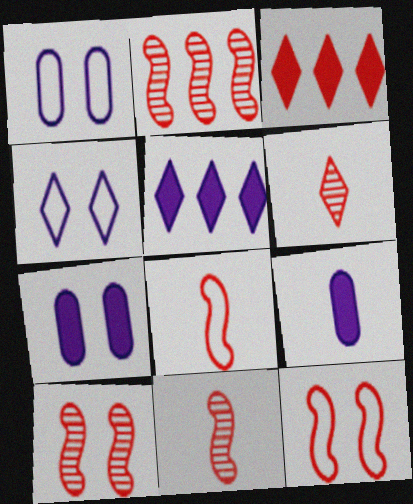[[2, 10, 11]]